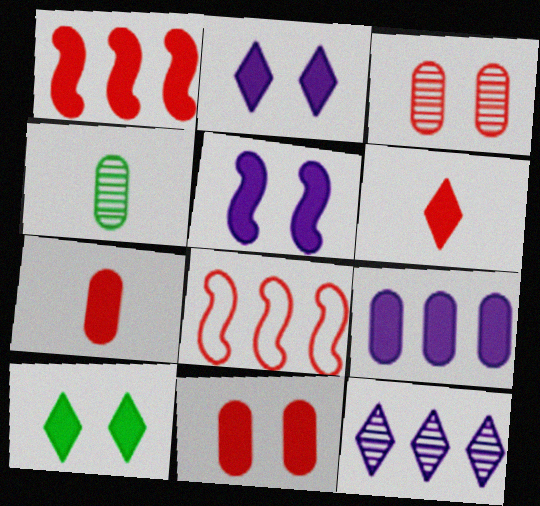[[1, 6, 11], 
[2, 4, 8], 
[3, 6, 8], 
[5, 10, 11]]